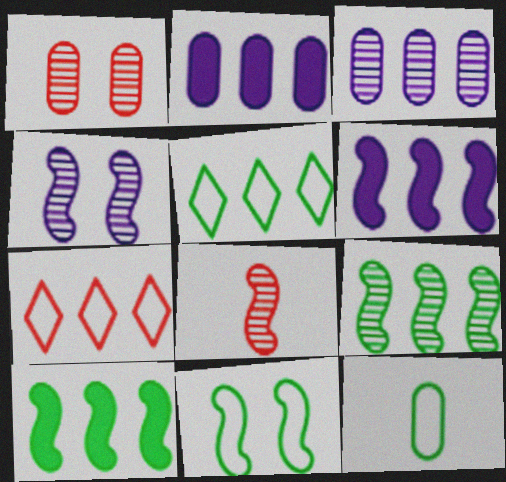[[1, 2, 12], 
[2, 7, 9], 
[3, 7, 10], 
[4, 8, 9], 
[5, 11, 12], 
[6, 8, 11]]